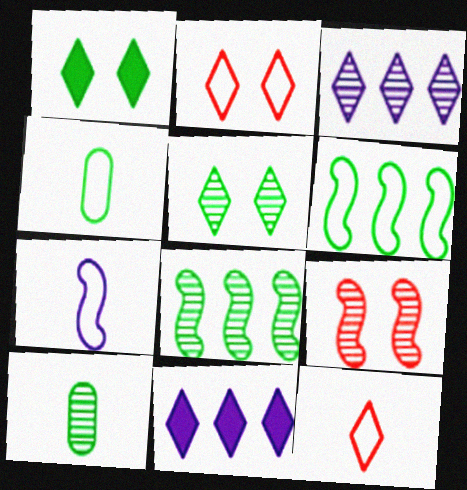[[1, 3, 12], 
[1, 4, 8], 
[1, 6, 10], 
[3, 9, 10], 
[4, 7, 12], 
[4, 9, 11], 
[5, 8, 10], 
[5, 11, 12]]